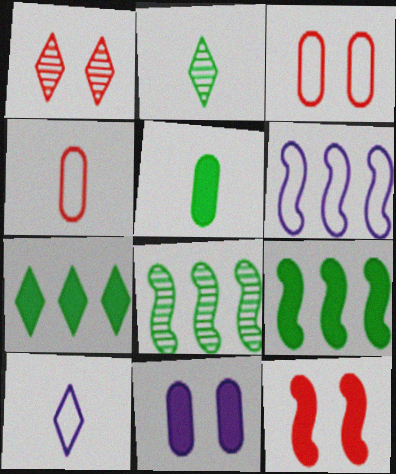[[1, 3, 12], 
[1, 5, 6], 
[1, 7, 10]]